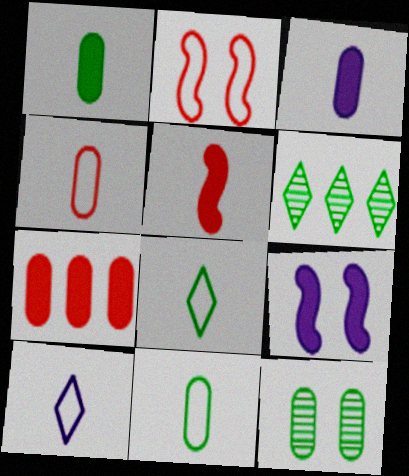[[2, 3, 6], 
[4, 6, 9]]